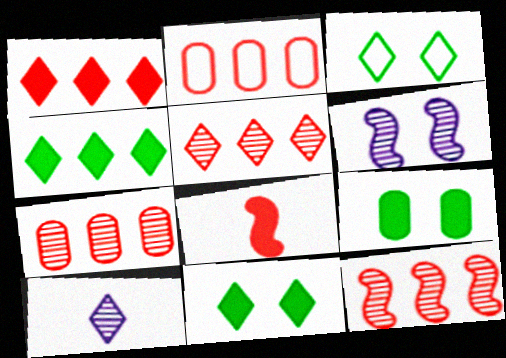[[1, 2, 12], 
[1, 3, 10], 
[5, 7, 12]]